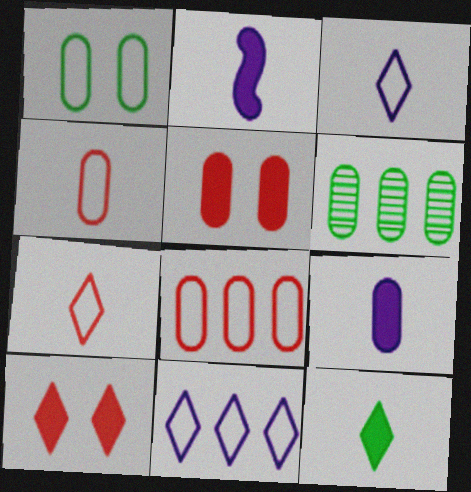[]